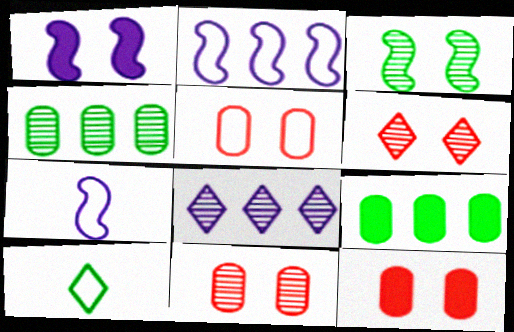[[2, 5, 10], 
[3, 9, 10], 
[5, 11, 12], 
[6, 7, 9]]